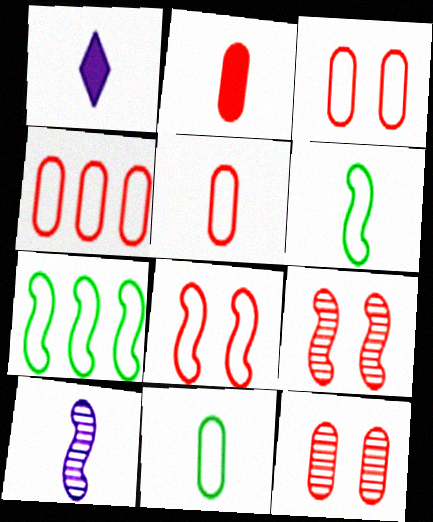[[1, 7, 12], 
[2, 4, 12], 
[3, 4, 5]]